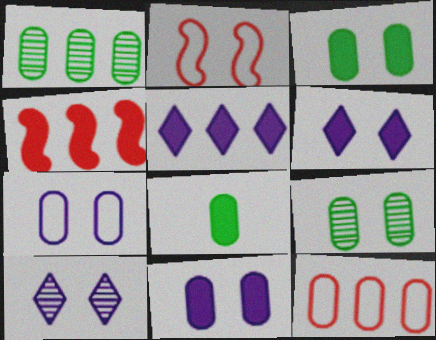[[2, 3, 10], 
[2, 6, 9], 
[4, 6, 8]]